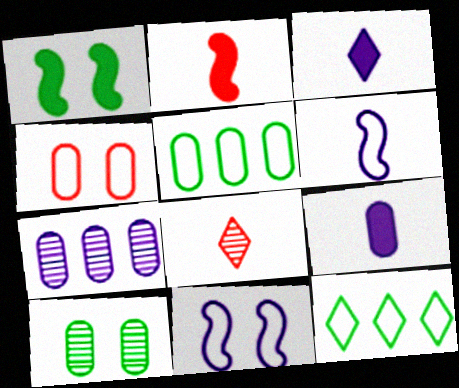[[3, 7, 11], 
[4, 6, 12]]